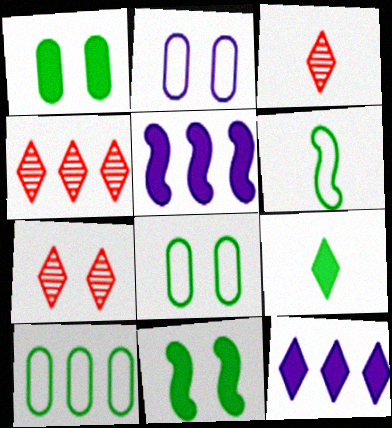[[2, 7, 11], 
[3, 4, 7], 
[3, 5, 8], 
[4, 5, 10]]